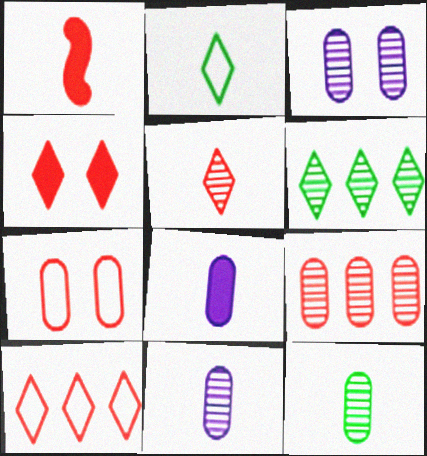[[1, 2, 11], 
[3, 9, 12], 
[4, 5, 10]]